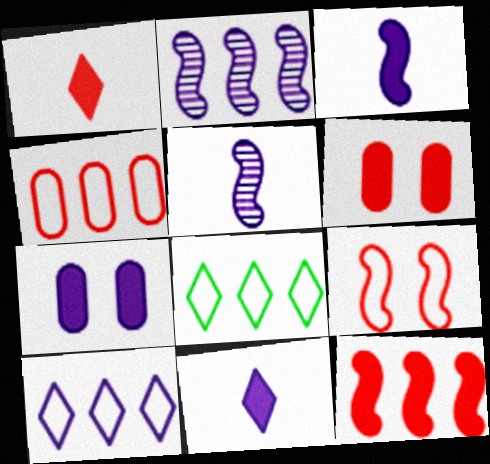[[1, 6, 12], 
[5, 6, 8], 
[5, 7, 10]]